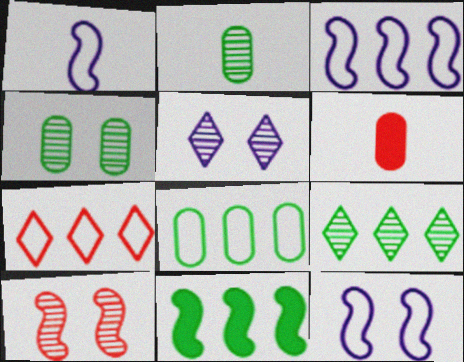[[1, 3, 12], 
[1, 10, 11], 
[3, 7, 8], 
[4, 5, 10], 
[6, 7, 10], 
[6, 9, 12], 
[8, 9, 11]]